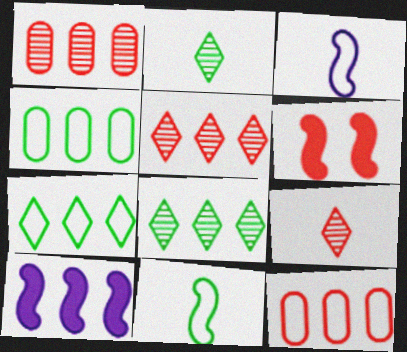[[1, 7, 10], 
[4, 5, 10], 
[6, 9, 12], 
[8, 10, 12]]